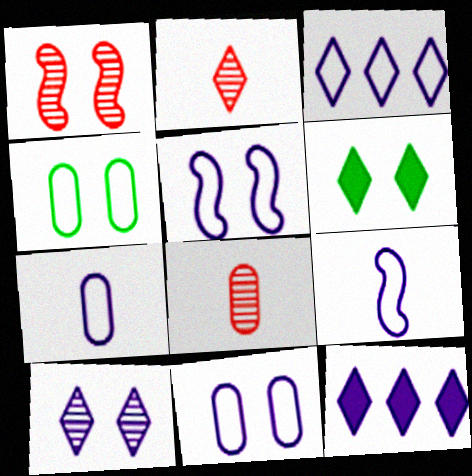[[1, 6, 11], 
[2, 3, 6], 
[3, 5, 7], 
[3, 9, 11]]